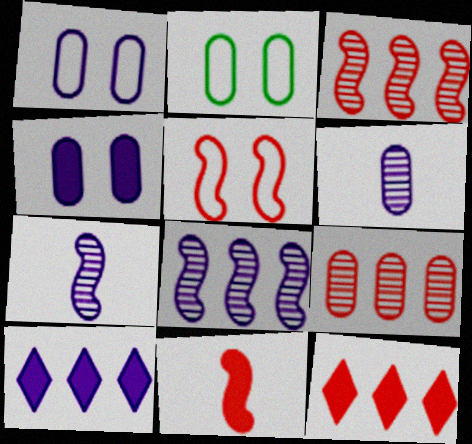[[1, 7, 10], 
[2, 7, 12], 
[3, 5, 11]]